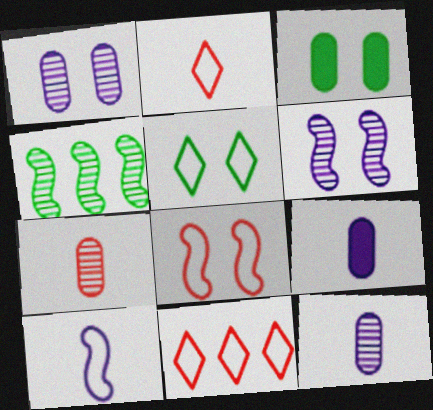[]